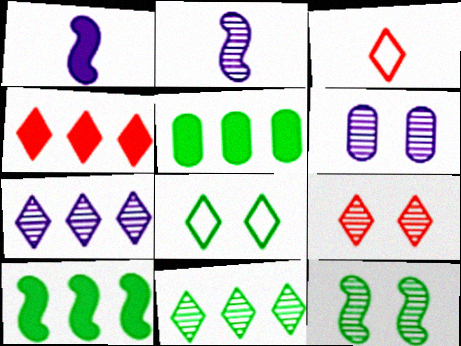[[2, 6, 7], 
[3, 4, 9], 
[3, 6, 10], 
[6, 9, 12]]